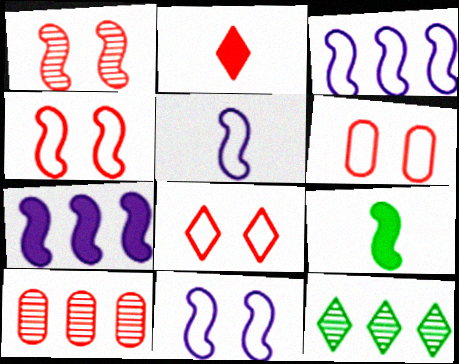[[1, 3, 9], 
[2, 4, 10], 
[3, 5, 11], 
[4, 6, 8]]